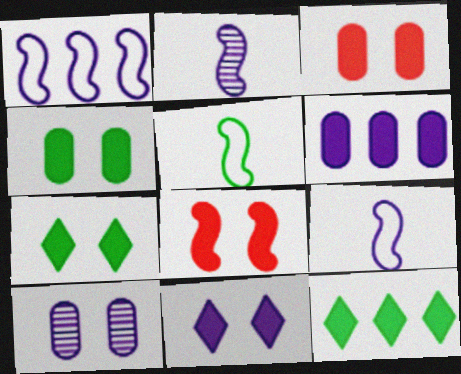[[4, 8, 11]]